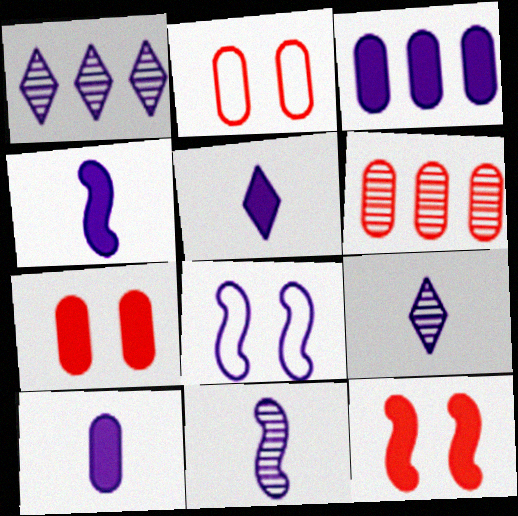[[1, 8, 10], 
[3, 8, 9], 
[4, 5, 10]]